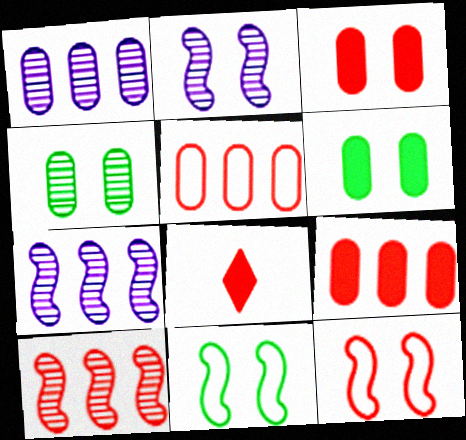[[1, 8, 11]]